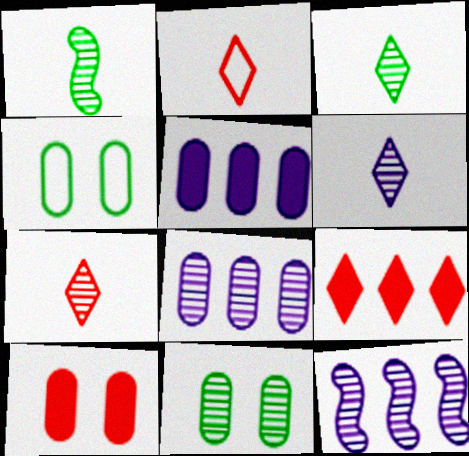[[3, 6, 7], 
[7, 11, 12]]